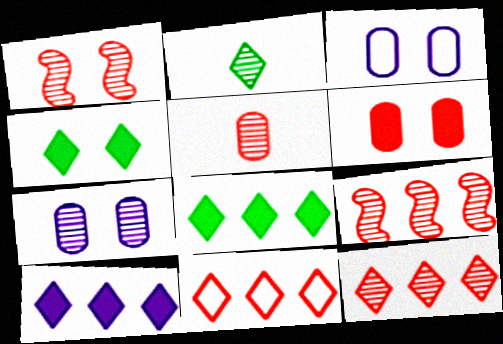[[1, 3, 4], 
[1, 5, 12], 
[2, 7, 9]]